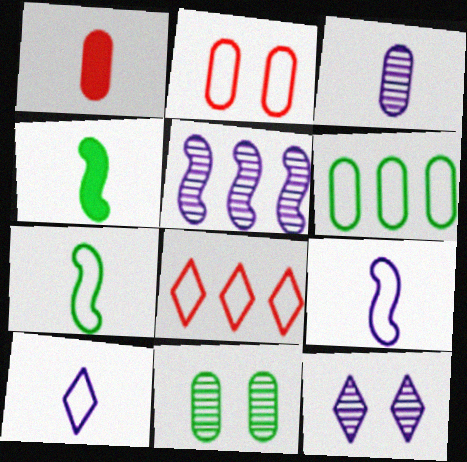[[3, 5, 12]]